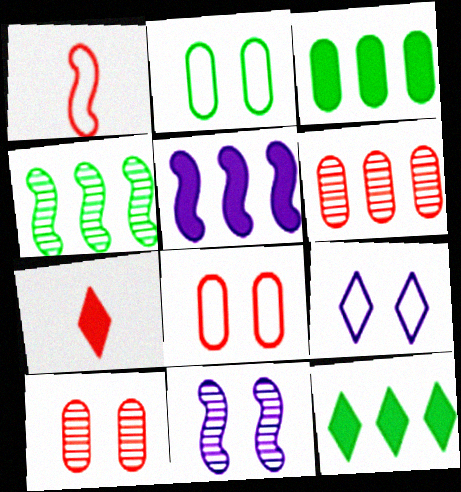[]